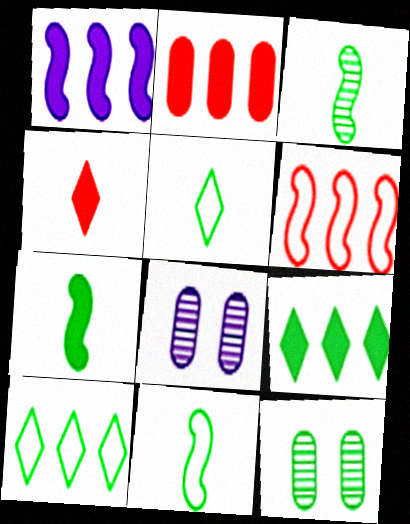[[1, 2, 9], 
[3, 7, 11], 
[7, 10, 12], 
[9, 11, 12]]